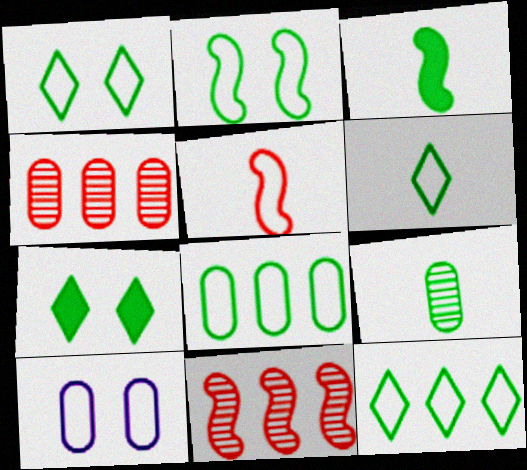[[1, 6, 12], 
[2, 6, 8], 
[3, 6, 9], 
[5, 10, 12]]